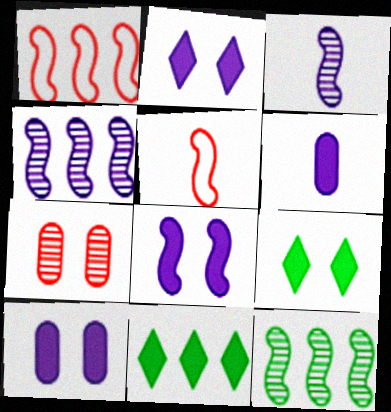[[2, 8, 10], 
[5, 8, 12]]